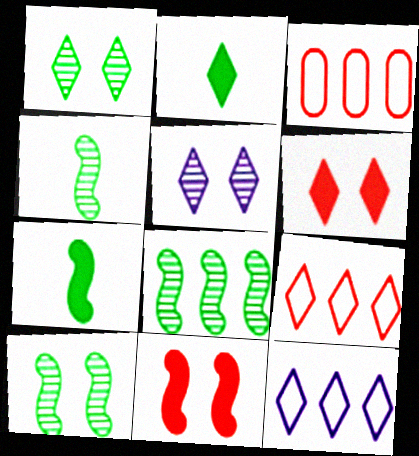[[2, 5, 9], 
[3, 5, 7], 
[4, 8, 10]]